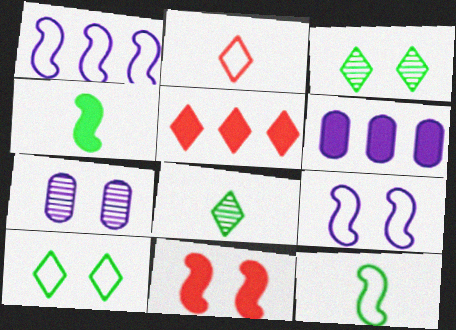[[5, 7, 12], 
[7, 10, 11]]